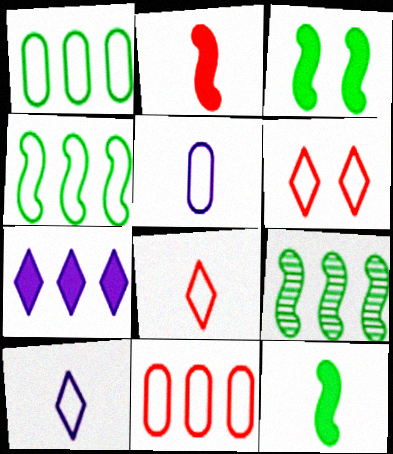[[4, 5, 6], 
[7, 9, 11]]